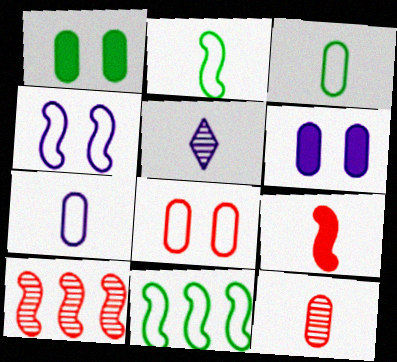[[3, 5, 9]]